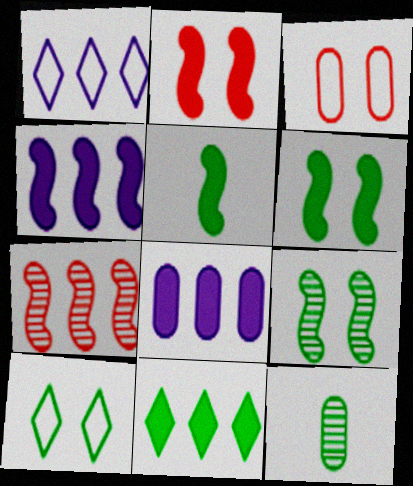[[1, 2, 12], 
[2, 4, 5], 
[3, 8, 12]]